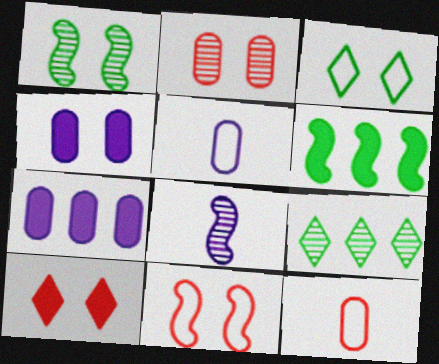[[2, 8, 9], 
[2, 10, 11], 
[6, 8, 11]]